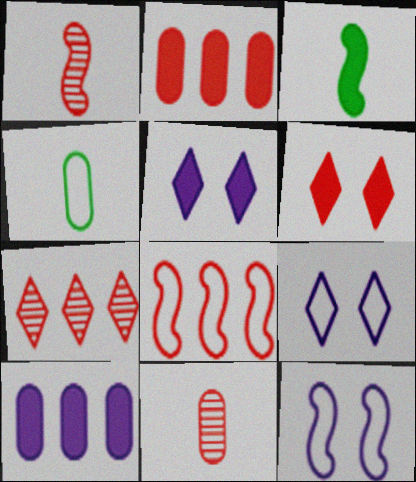[[2, 3, 5], 
[2, 7, 8], 
[3, 6, 10], 
[4, 8, 9], 
[6, 8, 11]]